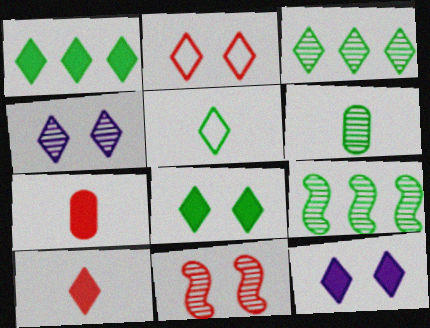[[1, 10, 12], 
[2, 4, 8], 
[3, 5, 8]]